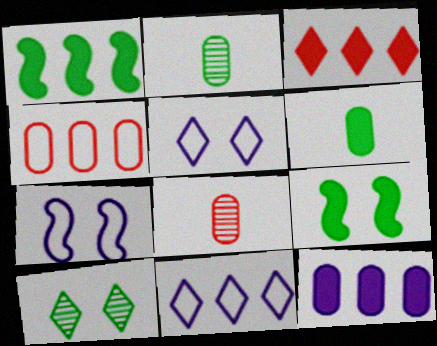[[1, 3, 12], 
[1, 5, 8], 
[2, 3, 7], 
[8, 9, 11]]